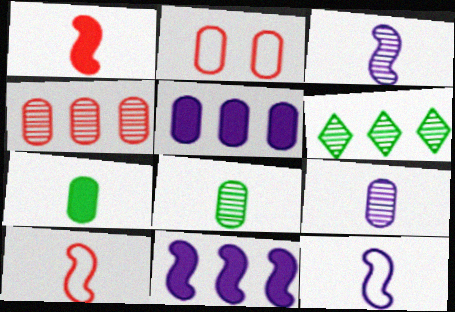[[2, 5, 8]]